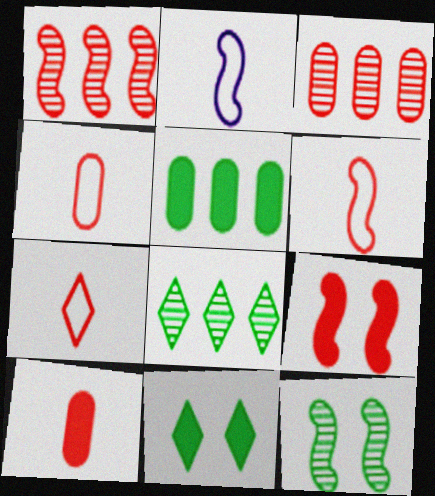[[1, 6, 9], 
[2, 3, 11], 
[3, 7, 9], 
[4, 6, 7]]